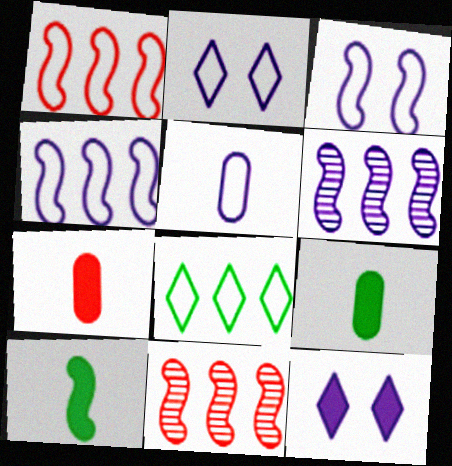[[2, 4, 5], 
[2, 9, 11], 
[3, 10, 11], 
[5, 6, 12]]